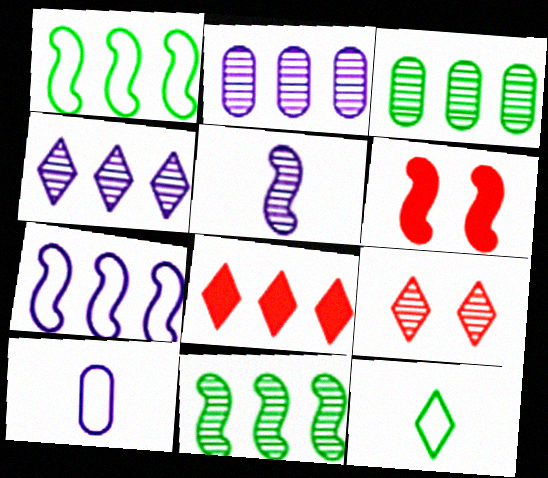[[1, 2, 8], 
[1, 5, 6], 
[2, 6, 12], 
[3, 5, 9], 
[3, 7, 8]]